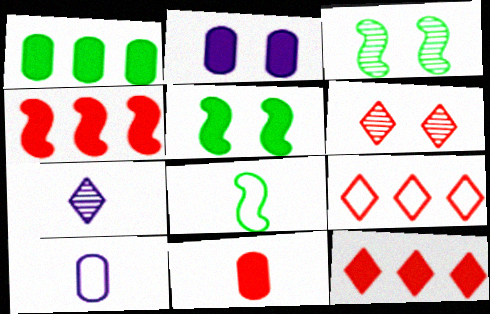[[1, 2, 11], 
[3, 10, 12], 
[7, 8, 11]]